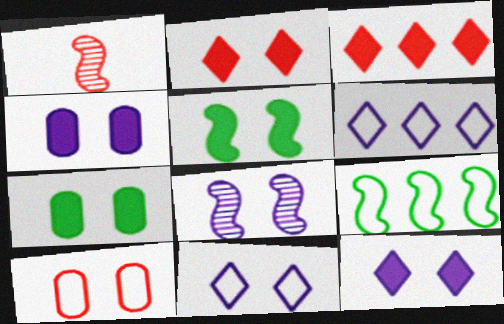[[1, 3, 10], 
[1, 6, 7], 
[2, 4, 5], 
[4, 8, 11]]